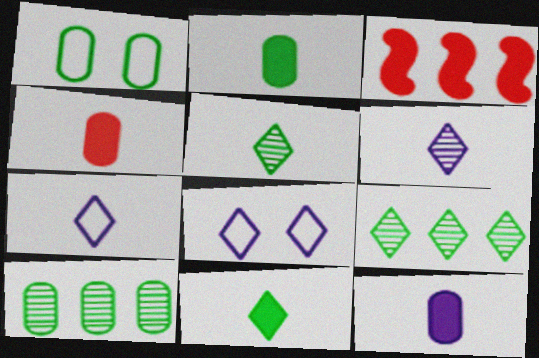[[1, 2, 10], 
[1, 3, 6], 
[2, 4, 12]]